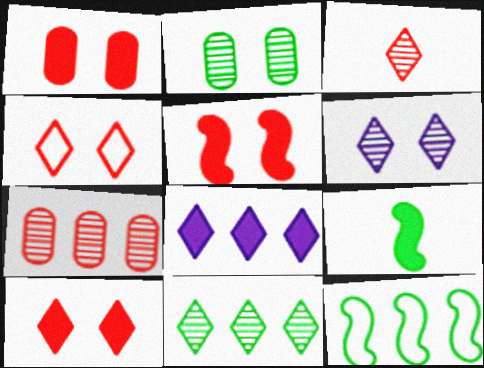[[1, 5, 10], 
[1, 8, 9], 
[3, 6, 11], 
[7, 8, 12]]